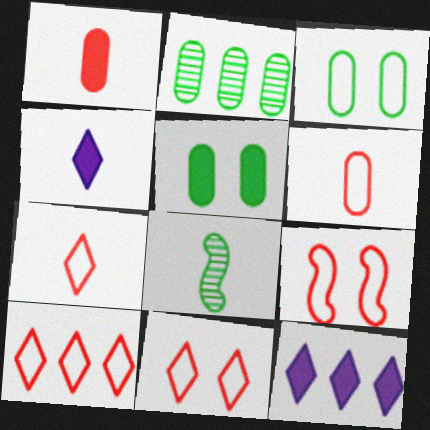[[2, 4, 9], 
[4, 6, 8], 
[6, 9, 10], 
[7, 10, 11]]